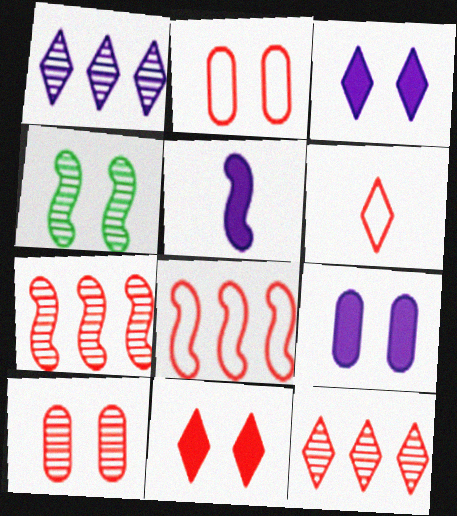[[2, 3, 4], 
[2, 6, 8], 
[4, 5, 8], 
[6, 11, 12]]